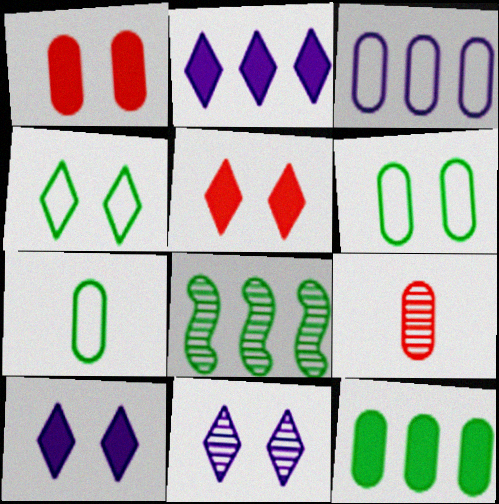[[4, 5, 11], 
[8, 9, 11]]